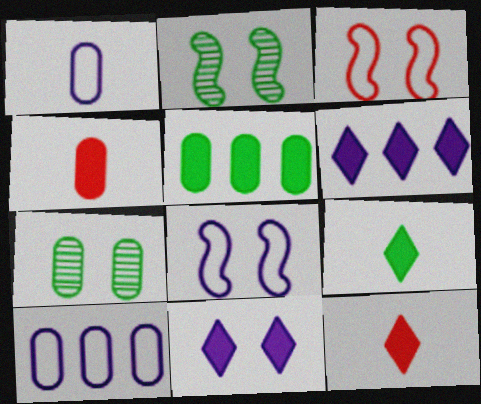[[2, 10, 12], 
[3, 7, 11], 
[4, 7, 10]]